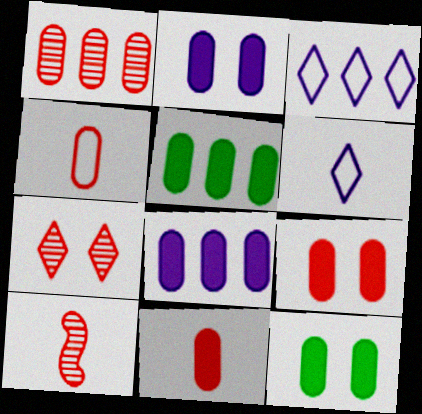[[1, 4, 9], 
[1, 7, 10], 
[2, 5, 11], 
[2, 9, 12], 
[3, 10, 12], 
[8, 11, 12]]